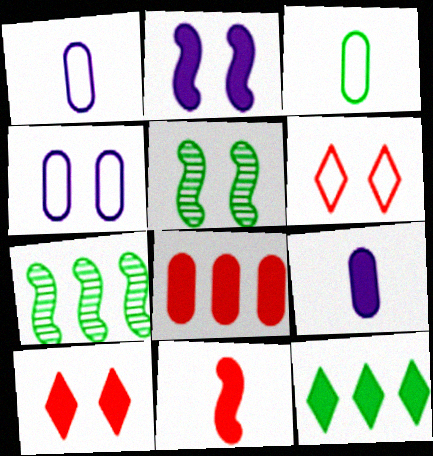[[1, 7, 10], 
[3, 5, 12], 
[4, 5, 10], 
[6, 7, 9], 
[8, 10, 11]]